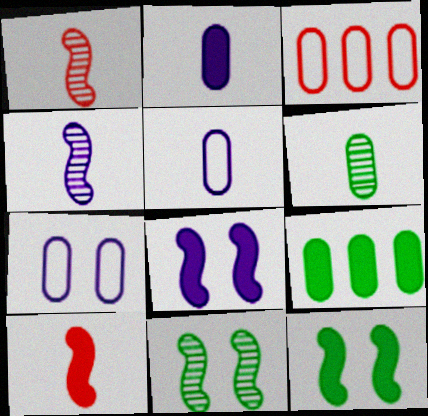[]